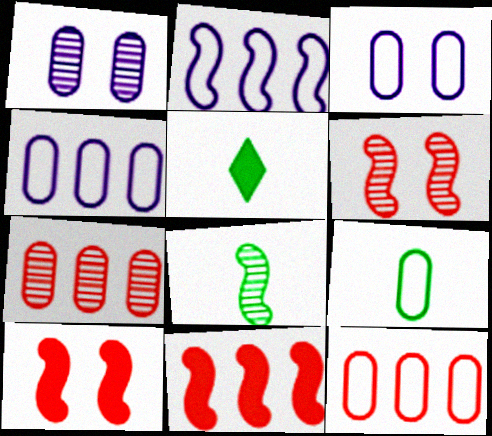[[2, 8, 10], 
[3, 9, 12], 
[4, 5, 6], 
[5, 8, 9]]